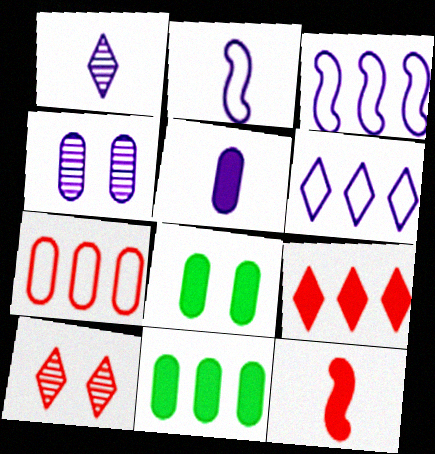[[1, 2, 5], 
[2, 10, 11], 
[7, 10, 12]]